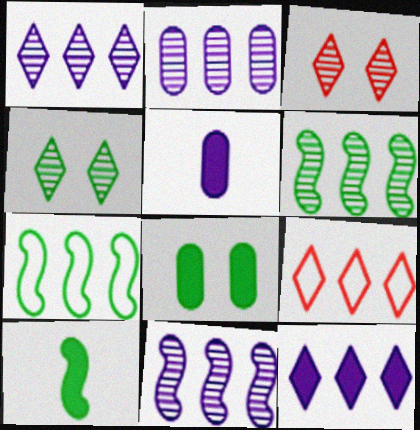[[1, 2, 11], 
[3, 5, 7]]